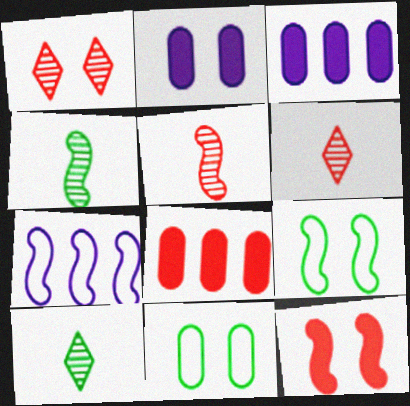[[1, 2, 9], 
[3, 6, 9], 
[4, 7, 12]]